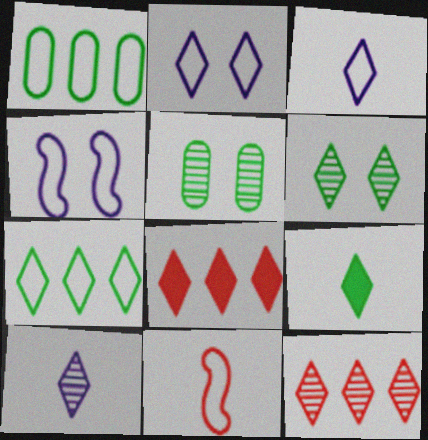[[1, 2, 11], 
[2, 9, 12], 
[3, 6, 8], 
[6, 7, 9], 
[6, 10, 12]]